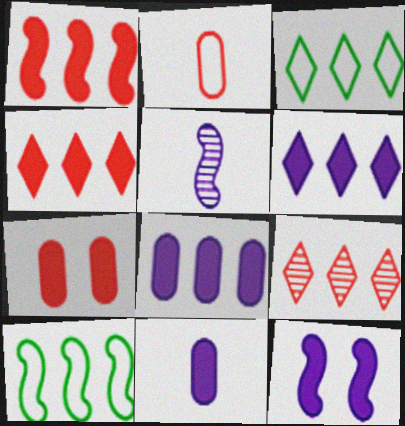[[3, 5, 7], 
[3, 6, 9], 
[6, 11, 12], 
[8, 9, 10]]